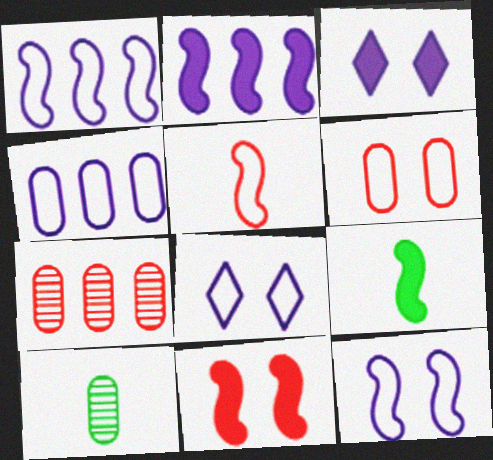[[2, 9, 11], 
[7, 8, 9]]